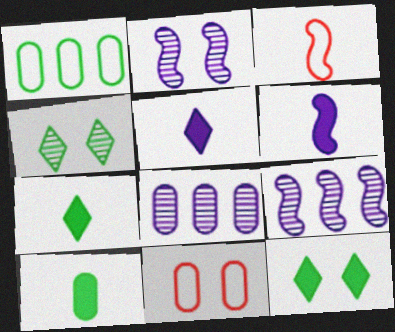[[2, 11, 12], 
[3, 8, 12], 
[7, 9, 11], 
[8, 10, 11]]